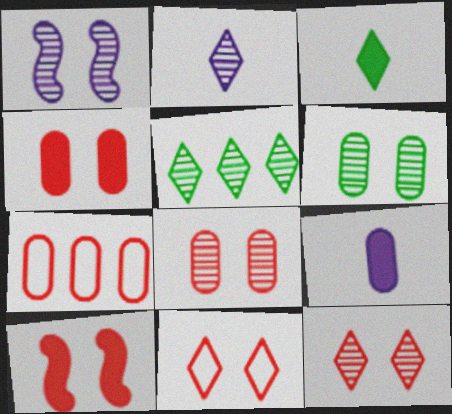[[1, 3, 7], 
[1, 6, 12], 
[2, 5, 12], 
[6, 7, 9], 
[8, 10, 11]]